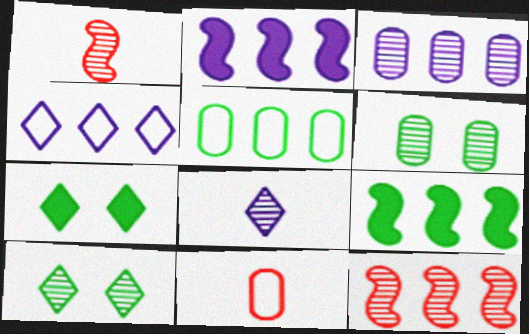[[1, 3, 10], 
[2, 3, 4], 
[2, 10, 11], 
[6, 8, 12]]